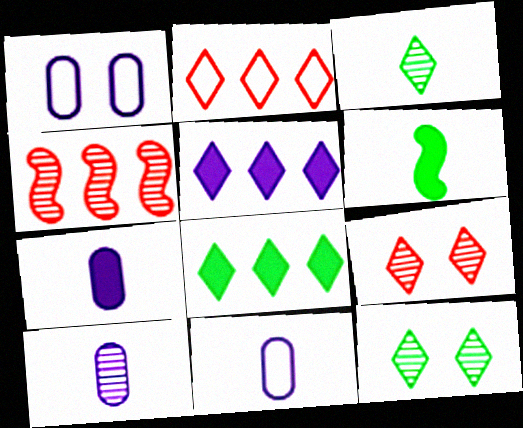[[4, 10, 12], 
[7, 10, 11]]